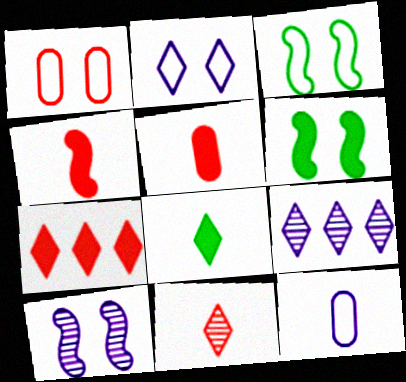[[1, 2, 3], 
[3, 5, 9]]